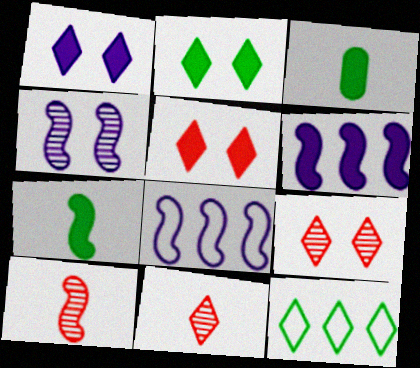[[1, 2, 5], 
[1, 11, 12], 
[3, 5, 6], 
[3, 8, 9]]